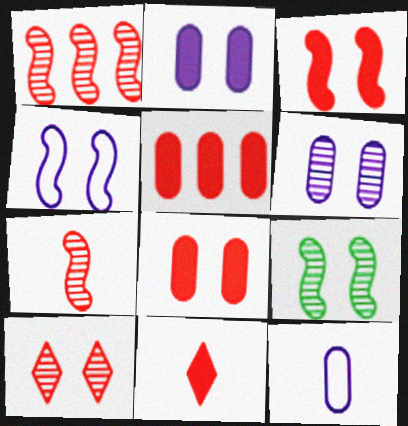[[3, 4, 9], 
[3, 5, 11], 
[6, 9, 10]]